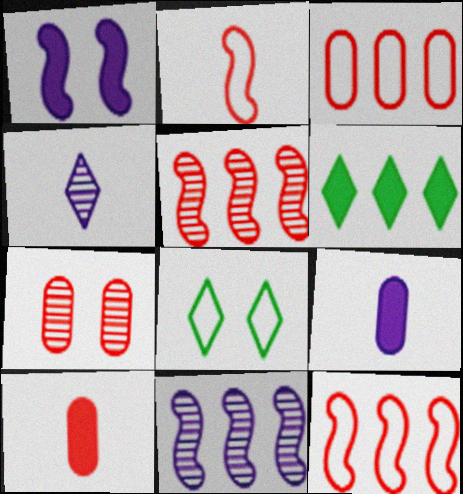[[1, 6, 10], 
[1, 7, 8], 
[3, 6, 11], 
[3, 7, 10], 
[5, 8, 9], 
[8, 10, 11]]